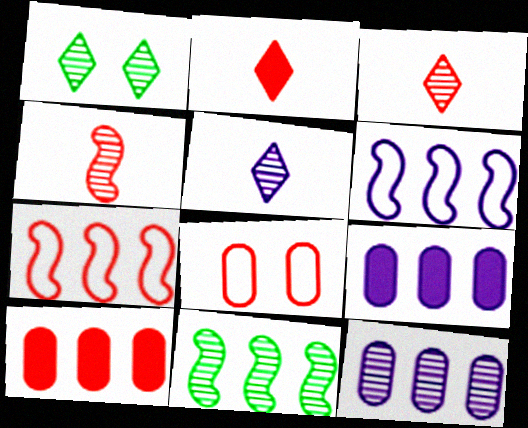[[1, 4, 12]]